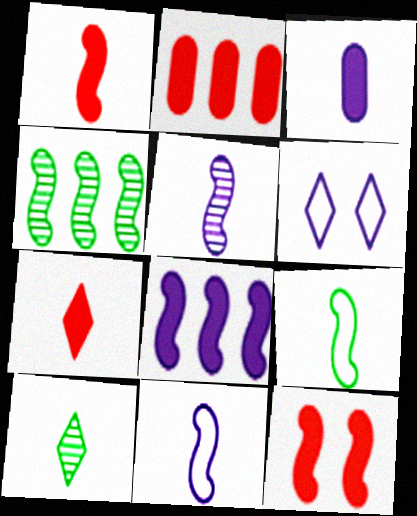[[1, 5, 9], 
[2, 7, 12], 
[4, 11, 12]]